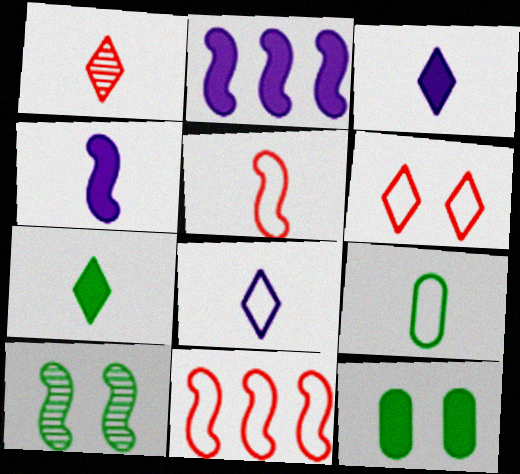[[1, 4, 9], 
[1, 7, 8], 
[2, 5, 10], 
[4, 10, 11], 
[5, 8, 9]]